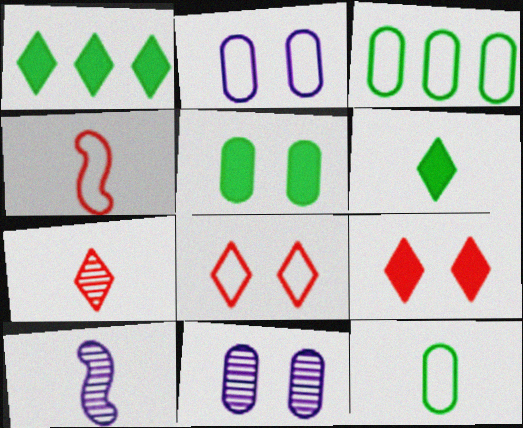[[1, 4, 11], 
[3, 9, 10]]